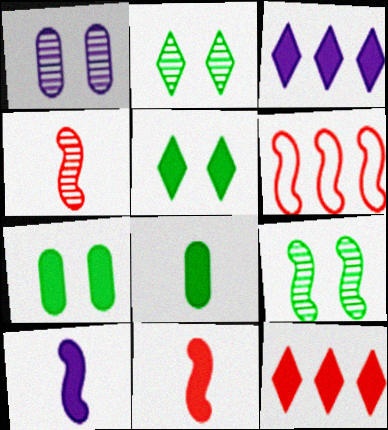[[3, 7, 11], 
[6, 9, 10], 
[7, 10, 12]]